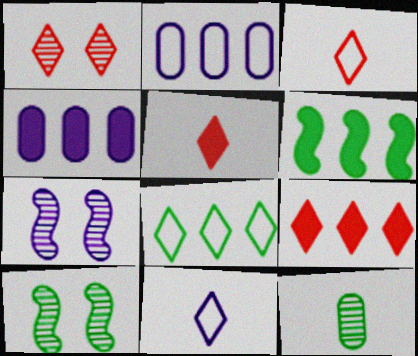[[1, 3, 9], 
[2, 5, 10], 
[3, 4, 10], 
[4, 6, 9], 
[4, 7, 11]]